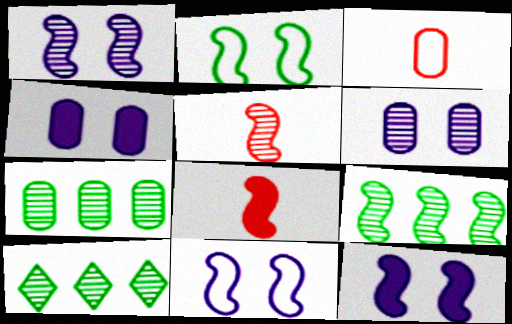[[1, 5, 9], 
[1, 11, 12], 
[3, 4, 7], 
[3, 10, 12], 
[5, 6, 10], 
[7, 9, 10], 
[8, 9, 11]]